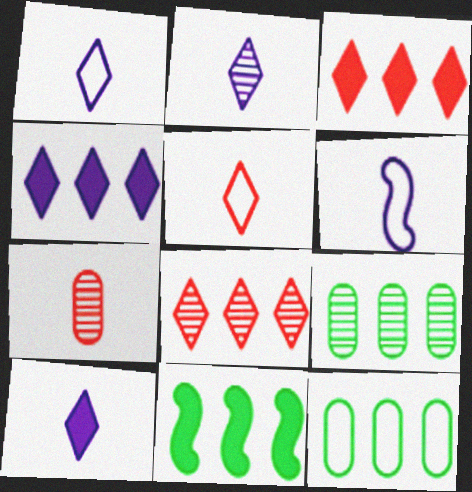[[1, 2, 10]]